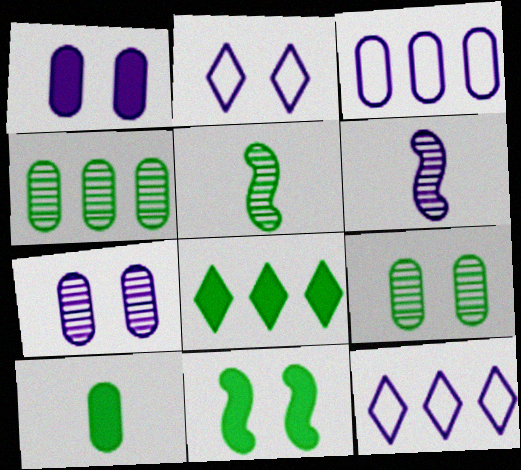[[1, 6, 12], 
[8, 10, 11]]